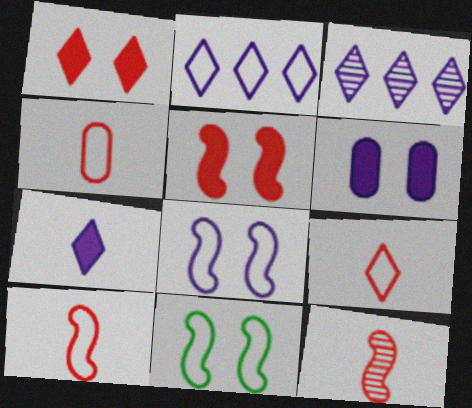[[2, 4, 11], 
[4, 9, 10]]